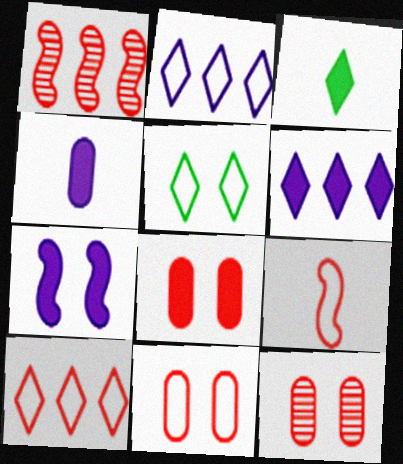[[1, 4, 5], 
[4, 6, 7], 
[5, 7, 12], 
[8, 11, 12], 
[9, 10, 11]]